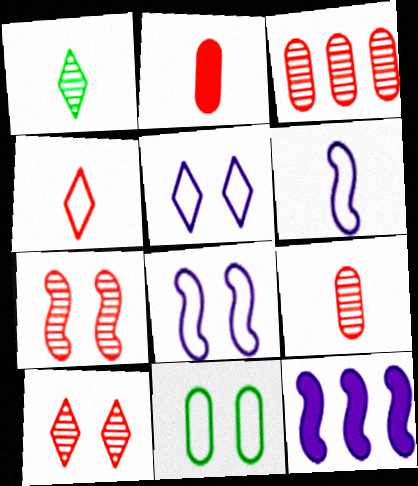[[1, 2, 6]]